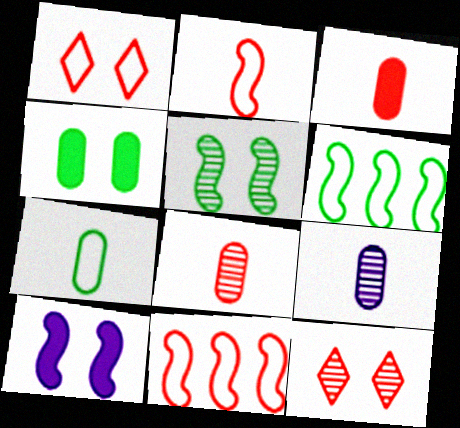[[3, 7, 9], 
[3, 11, 12]]